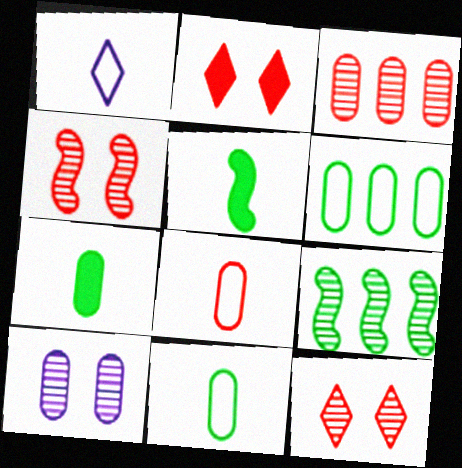[]